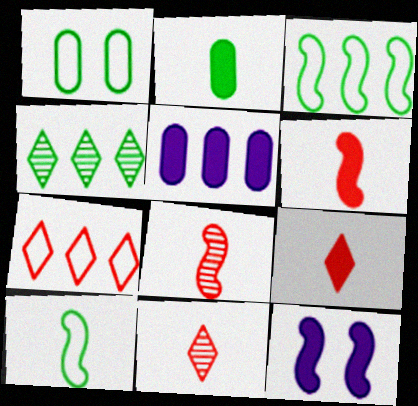[[3, 8, 12]]